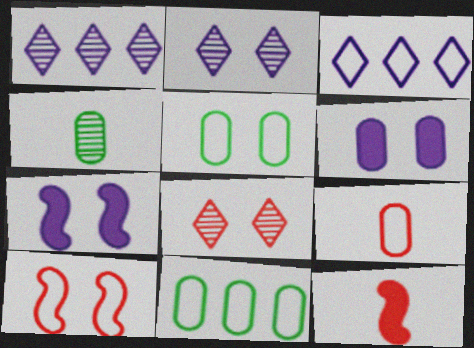[[1, 5, 12], 
[2, 11, 12], 
[5, 7, 8]]